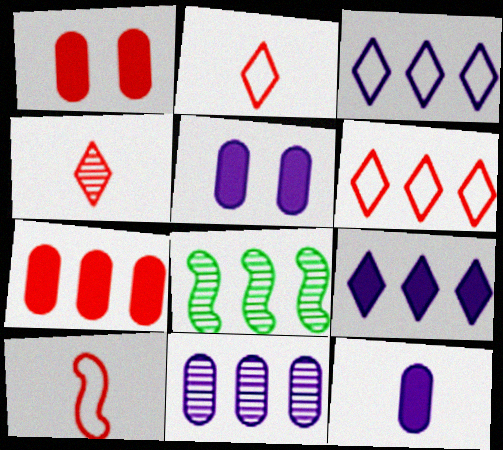[[2, 5, 8], 
[3, 7, 8]]